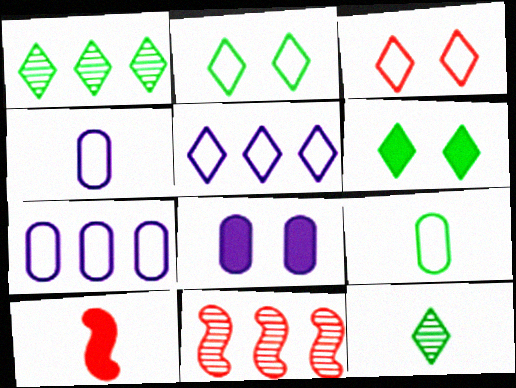[[4, 6, 11], 
[4, 10, 12]]